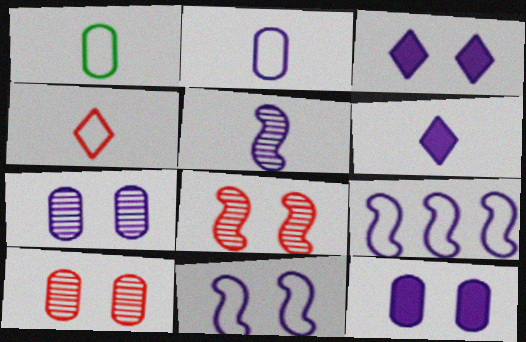[[2, 5, 6], 
[3, 7, 11], 
[6, 7, 9]]